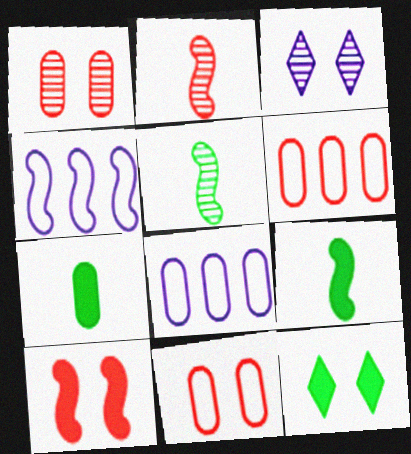[[1, 7, 8], 
[2, 8, 12], 
[3, 6, 9], 
[4, 5, 10]]